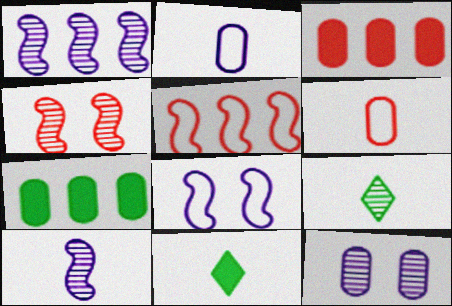[[3, 8, 9], 
[5, 11, 12], 
[6, 7, 12], 
[6, 10, 11]]